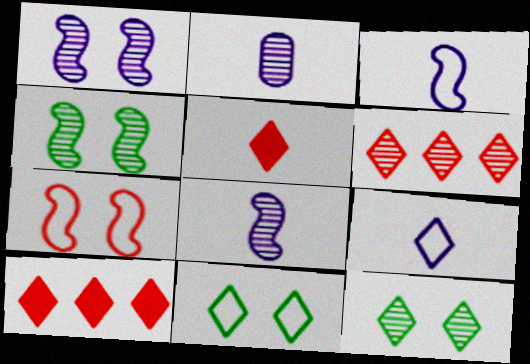[[2, 4, 6], 
[9, 10, 12]]